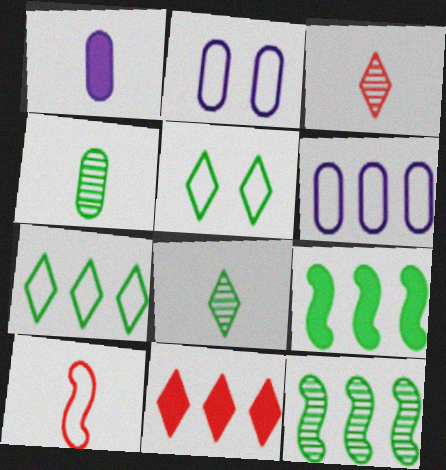[[1, 8, 10], 
[2, 3, 9], 
[2, 7, 10], 
[4, 5, 9], 
[5, 6, 10], 
[6, 11, 12]]